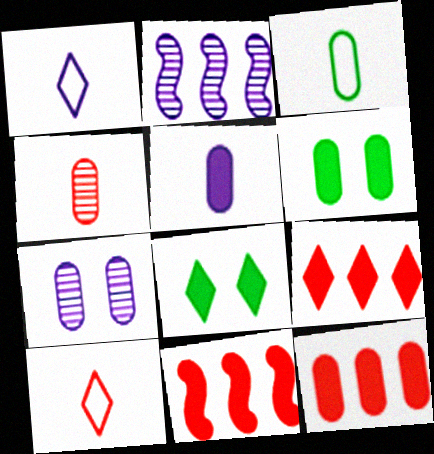[[2, 6, 10], 
[3, 4, 5], 
[3, 7, 12], 
[5, 6, 12], 
[5, 8, 11], 
[9, 11, 12]]